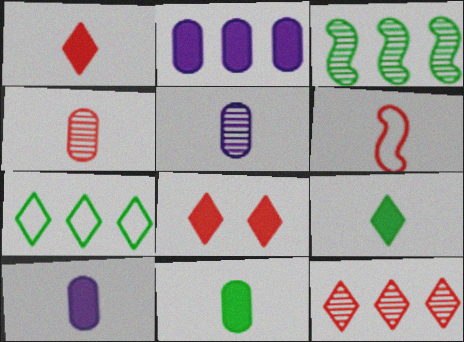[[1, 4, 6], 
[5, 6, 9]]